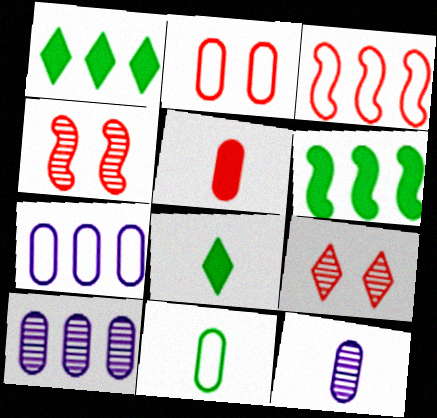[[1, 3, 10], 
[2, 7, 11], 
[3, 5, 9], 
[4, 7, 8], 
[5, 11, 12]]